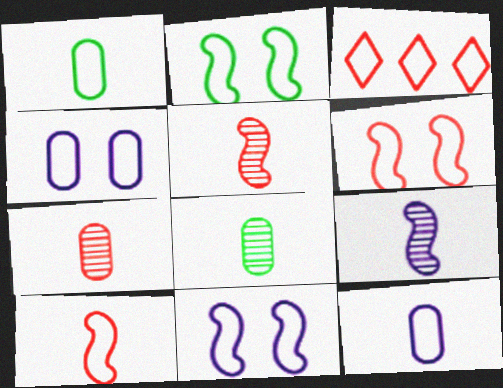[[1, 3, 11], 
[2, 3, 12], 
[2, 6, 11]]